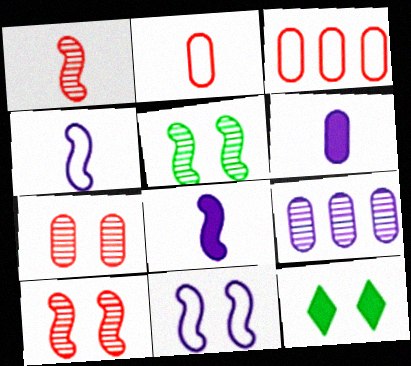[[7, 11, 12]]